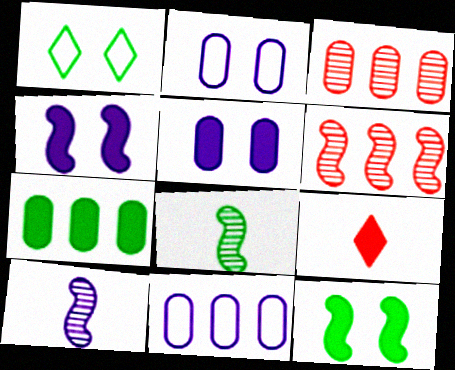[[1, 7, 8], 
[3, 7, 11], 
[4, 7, 9]]